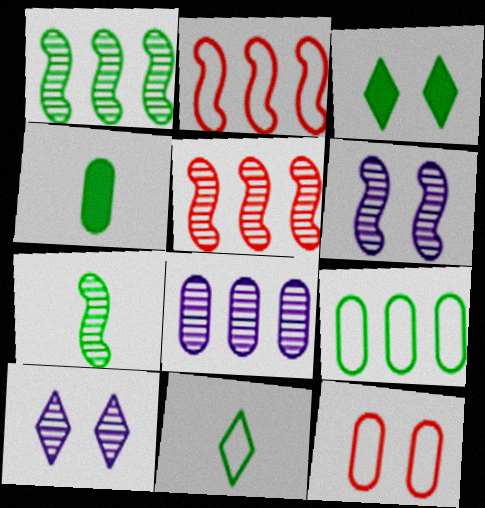[[2, 4, 10], 
[3, 6, 12], 
[3, 7, 9], 
[4, 7, 11], 
[4, 8, 12], 
[5, 6, 7]]